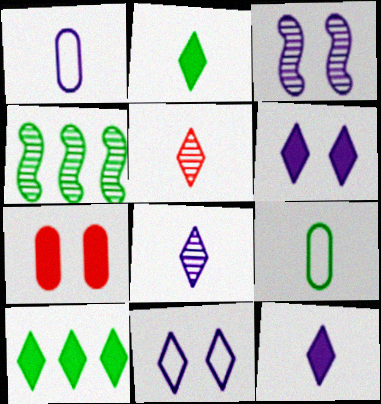[[5, 10, 11]]